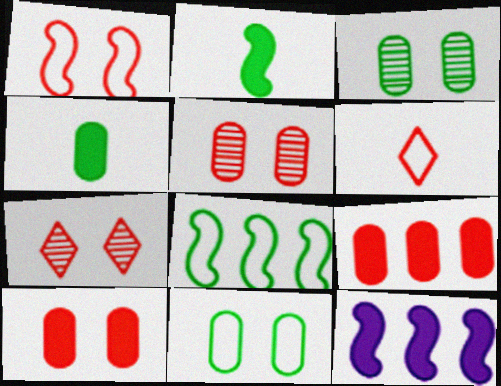[[1, 7, 10], 
[3, 6, 12]]